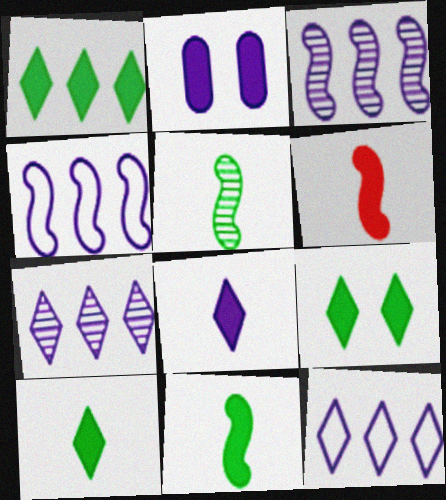[[1, 2, 6], 
[1, 9, 10]]